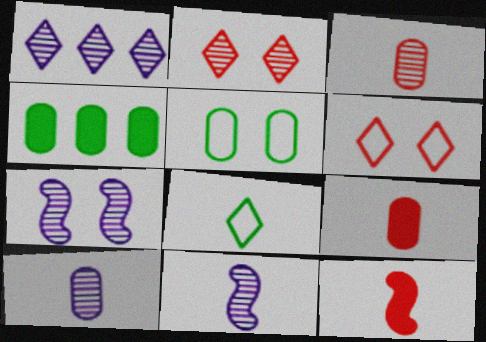[[1, 5, 12], 
[1, 7, 10], 
[4, 6, 11], 
[8, 9, 11], 
[8, 10, 12]]